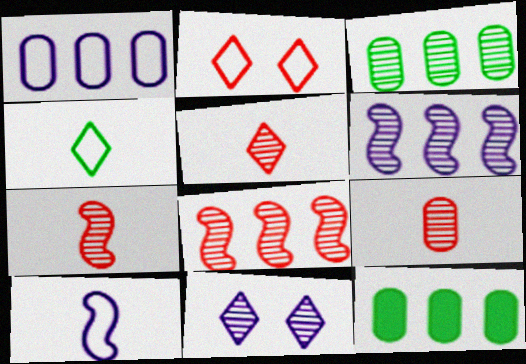[[3, 7, 11], 
[5, 7, 9]]